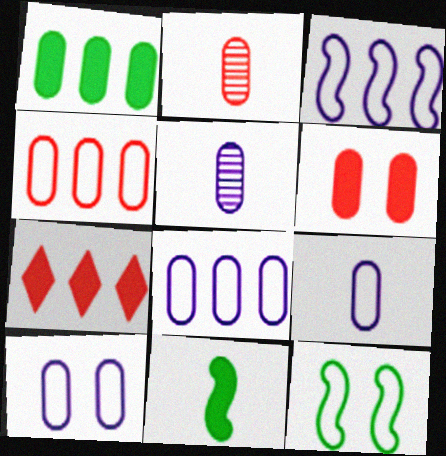[[1, 2, 10], 
[2, 4, 6], 
[5, 7, 12], 
[8, 9, 10]]